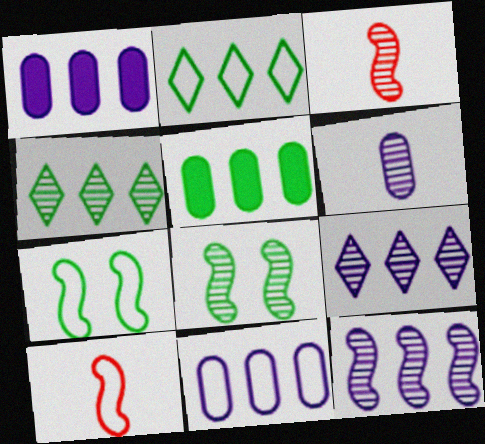[[3, 8, 12]]